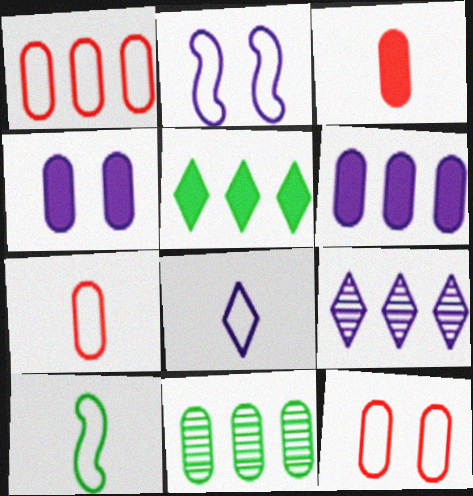[[1, 6, 11], 
[1, 7, 12], 
[4, 7, 11], 
[7, 8, 10]]